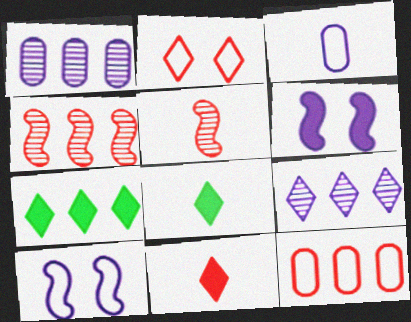[[2, 8, 9], 
[3, 5, 8], 
[3, 6, 9]]